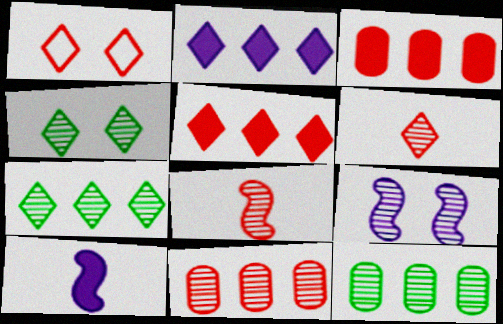[[1, 3, 8], 
[1, 5, 6], 
[1, 10, 12], 
[6, 9, 12]]